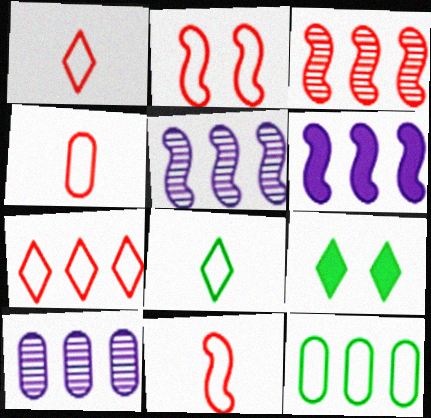[[1, 4, 11], 
[2, 4, 7], 
[4, 5, 9], 
[9, 10, 11]]